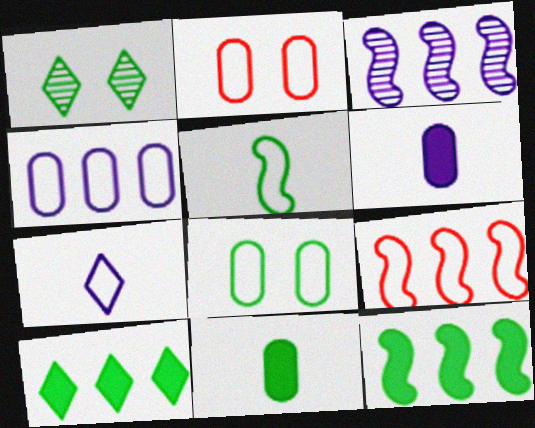[[1, 6, 9], 
[3, 9, 12], 
[7, 8, 9]]